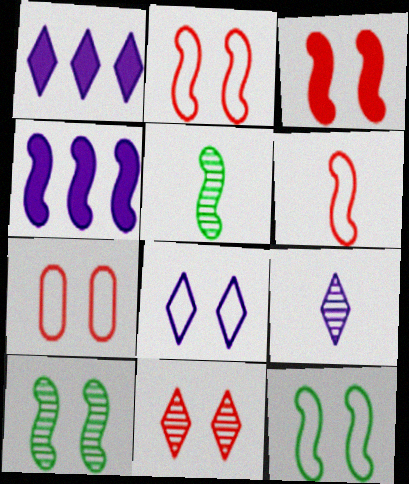[[1, 5, 7], 
[1, 8, 9], 
[2, 4, 5], 
[3, 7, 11], 
[4, 6, 10], 
[7, 8, 12]]